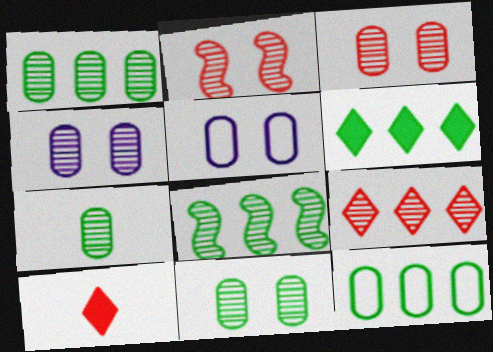[[1, 7, 11], 
[3, 4, 11], 
[5, 8, 10], 
[6, 8, 12]]